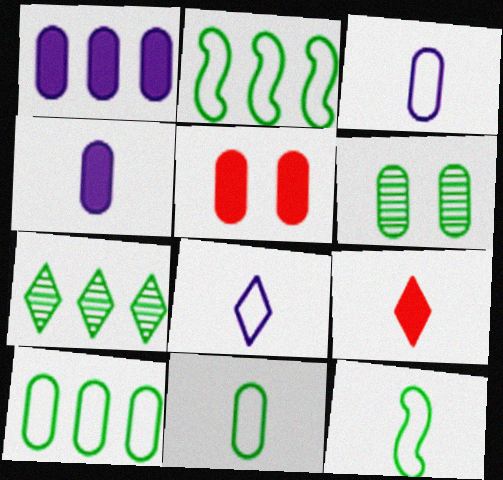[]